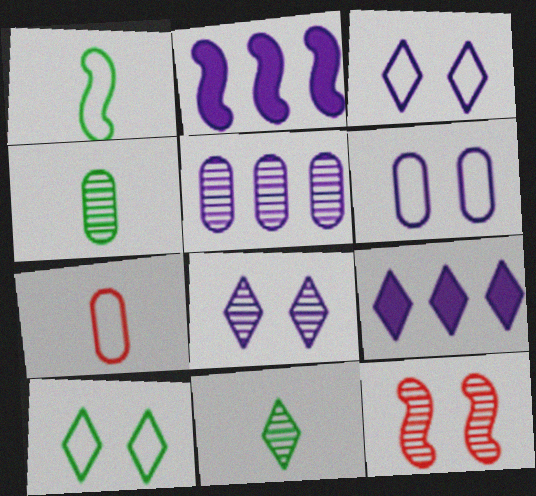[[1, 2, 12], 
[5, 11, 12]]